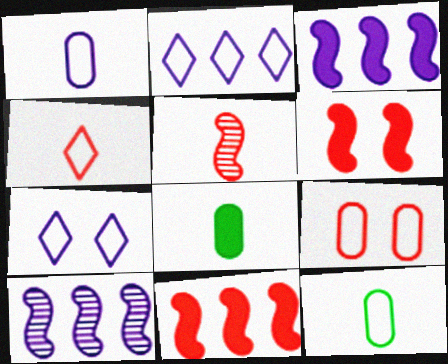[]